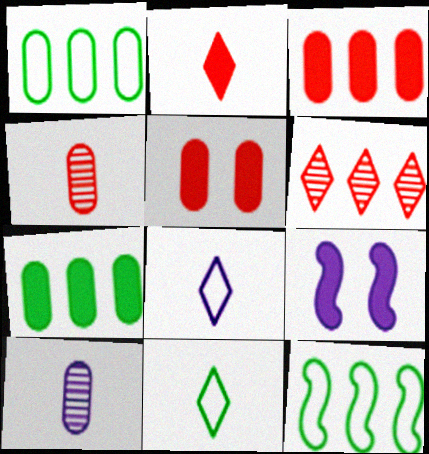[[1, 5, 10], 
[2, 7, 9]]